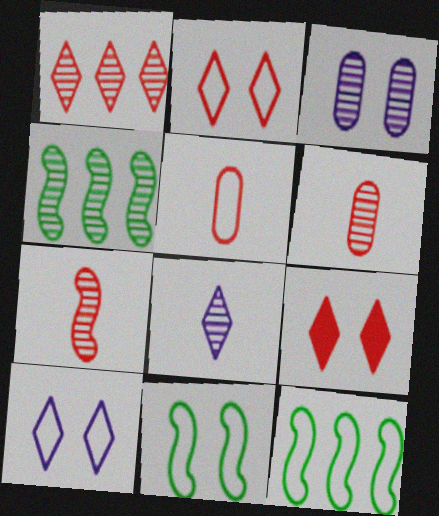[[3, 9, 11], 
[5, 10, 12]]